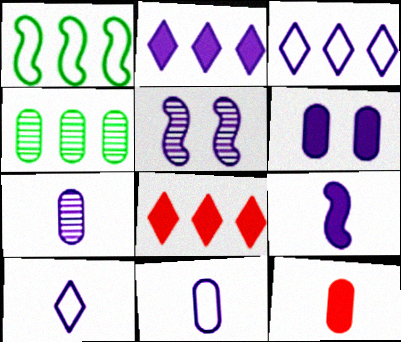[[2, 5, 11], 
[2, 6, 9], 
[7, 9, 10]]